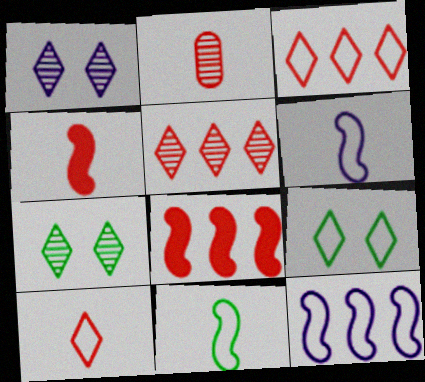[[2, 4, 10]]